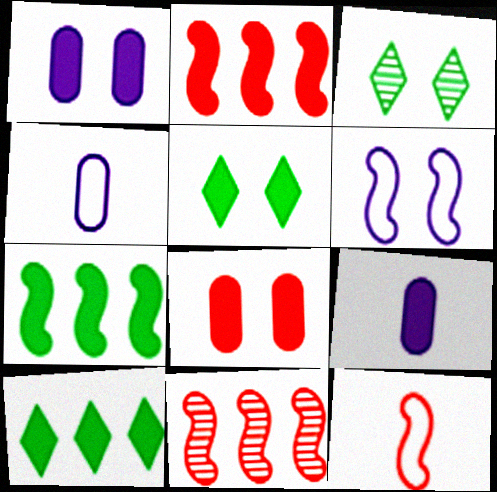[[2, 3, 4], 
[2, 5, 9], 
[3, 6, 8], 
[4, 5, 11]]